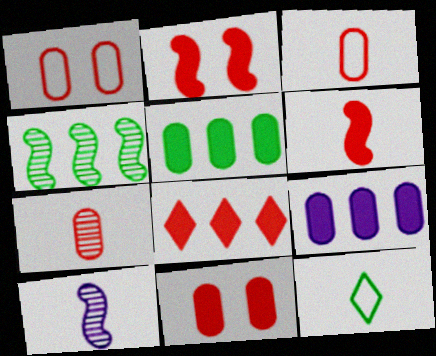[[6, 8, 11]]